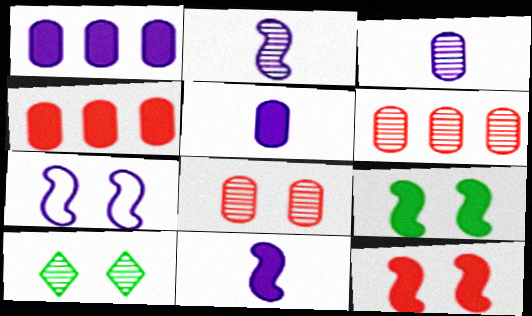[[2, 6, 10]]